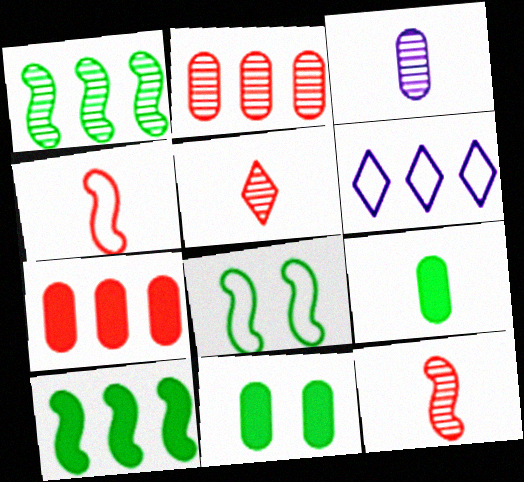[[1, 6, 7], 
[2, 6, 10], 
[6, 11, 12]]